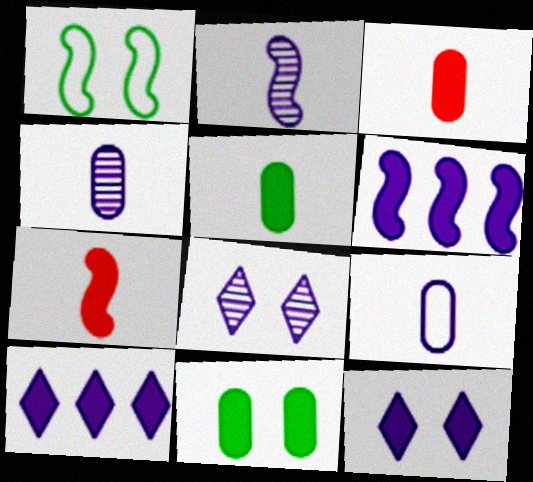[[6, 8, 9], 
[7, 10, 11]]